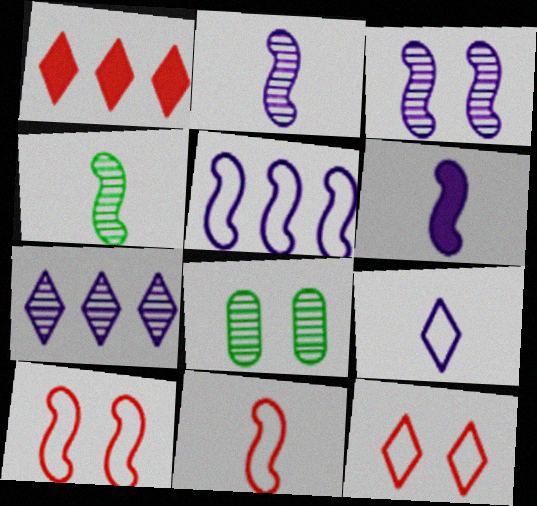[[3, 5, 6], 
[4, 6, 11]]